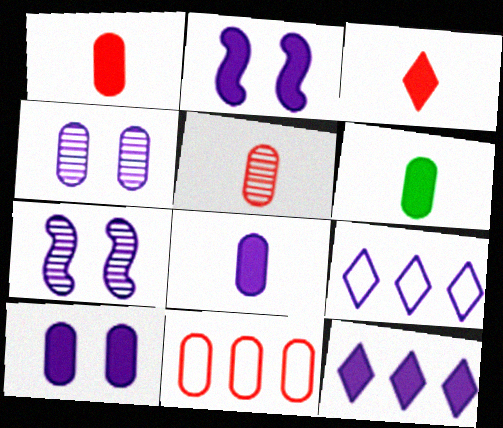[[1, 6, 8], 
[2, 8, 12], 
[4, 6, 11], 
[7, 8, 9]]